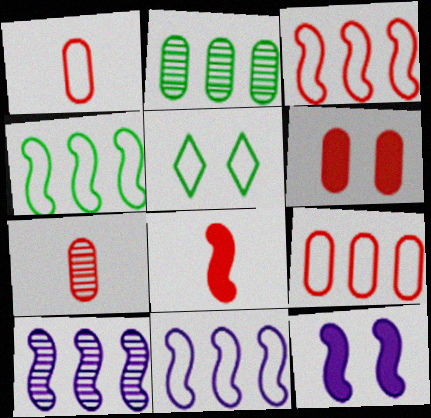[[1, 5, 11], 
[3, 4, 11], 
[6, 7, 9]]